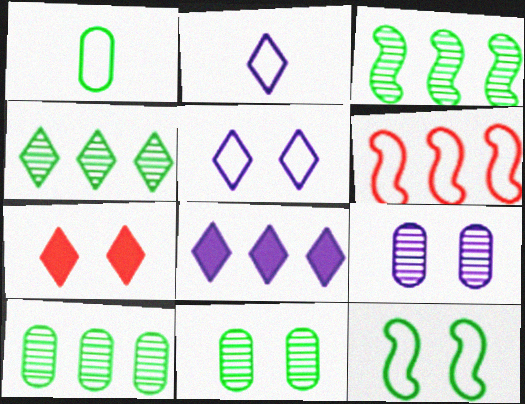[[1, 5, 6], 
[2, 4, 7], 
[3, 4, 10], 
[6, 8, 10], 
[7, 9, 12]]